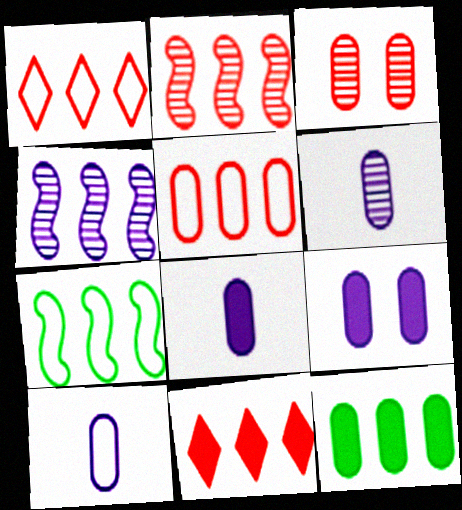[[1, 4, 12], 
[2, 5, 11], 
[3, 10, 12], 
[6, 8, 10]]